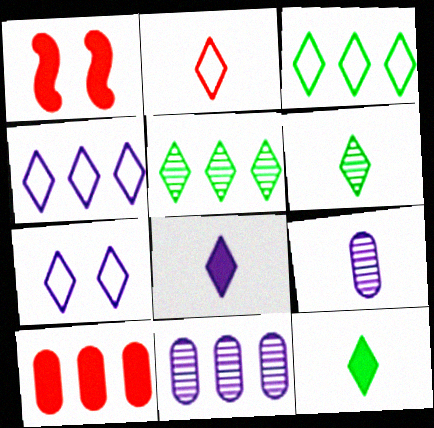[[1, 3, 9], 
[2, 3, 7], 
[2, 6, 8]]